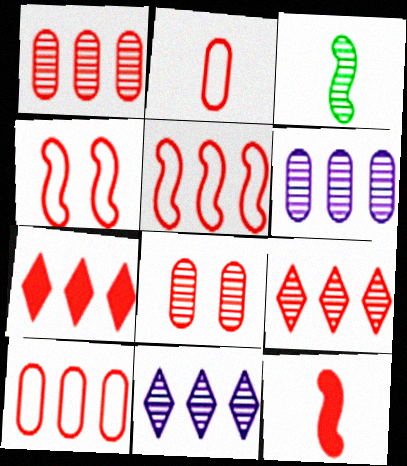[[1, 5, 7], 
[3, 8, 11]]